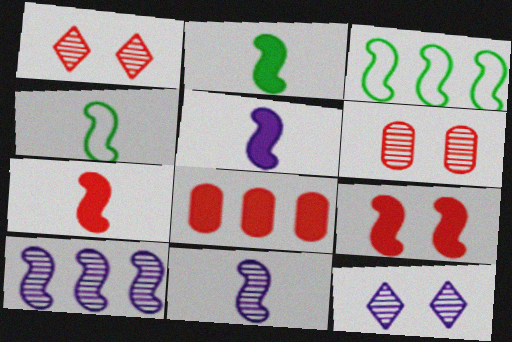[[2, 5, 7], 
[3, 9, 11], 
[4, 7, 11], 
[4, 8, 12], 
[4, 9, 10]]